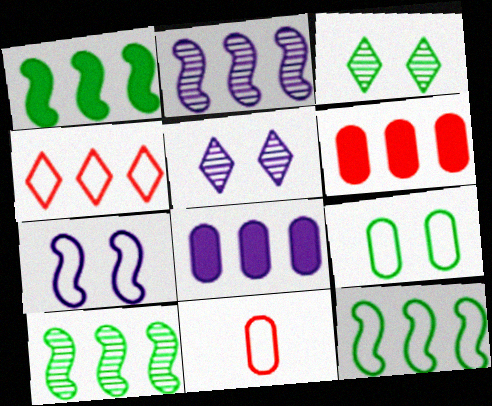[[1, 5, 11], 
[1, 10, 12], 
[4, 8, 10]]